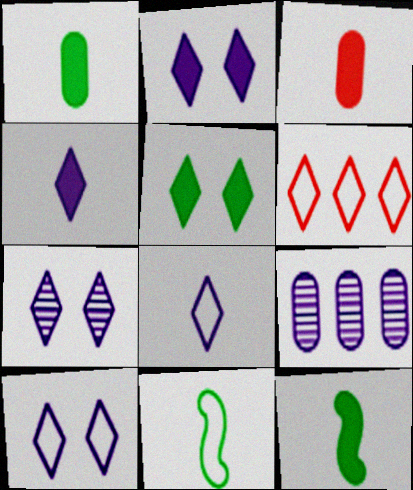[[2, 7, 10], 
[3, 4, 12]]